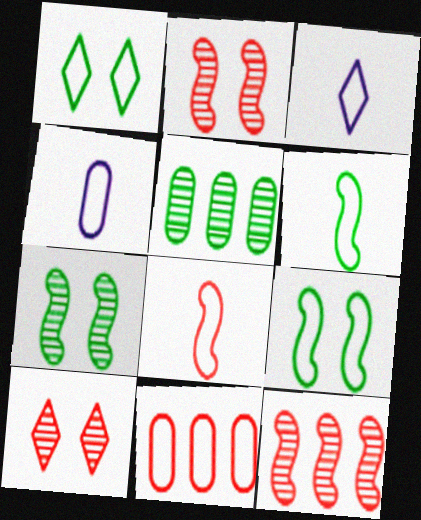[[3, 9, 11]]